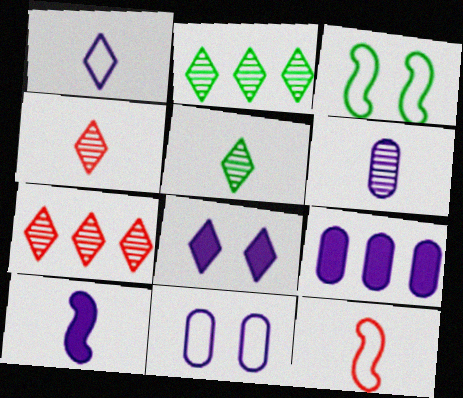[[1, 6, 10], 
[3, 4, 9], 
[6, 9, 11], 
[8, 9, 10]]